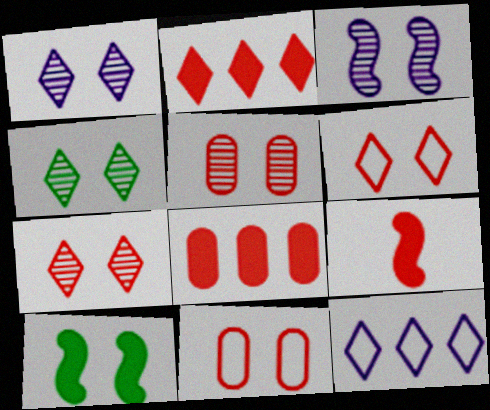[[1, 4, 7], 
[1, 10, 11], 
[3, 4, 5]]